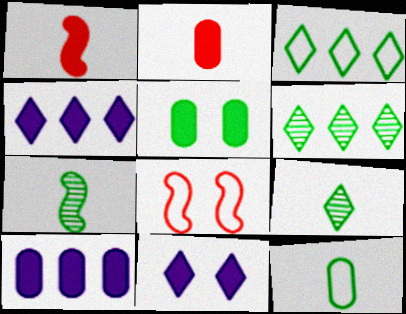[[1, 4, 5], 
[2, 5, 10], 
[3, 5, 7], 
[8, 9, 10]]